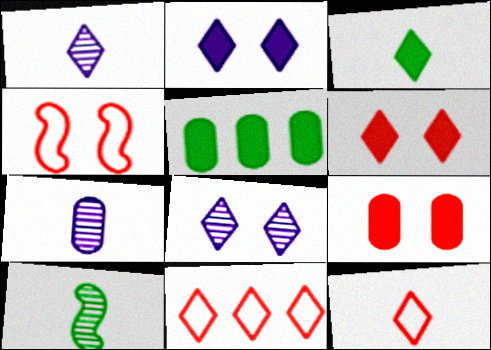[[1, 3, 12], 
[1, 4, 5], 
[3, 8, 11]]